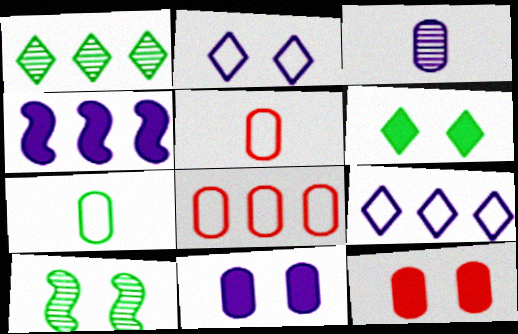[[1, 4, 8], 
[2, 3, 4], 
[2, 10, 12]]